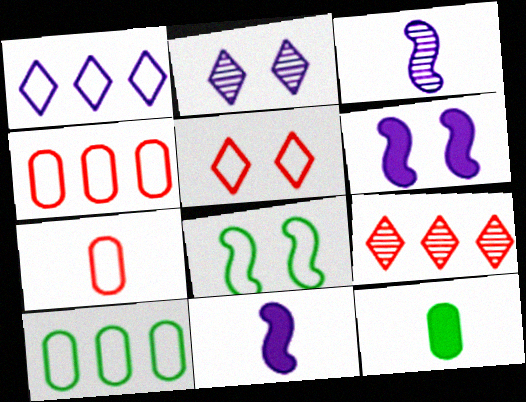[[1, 7, 8]]